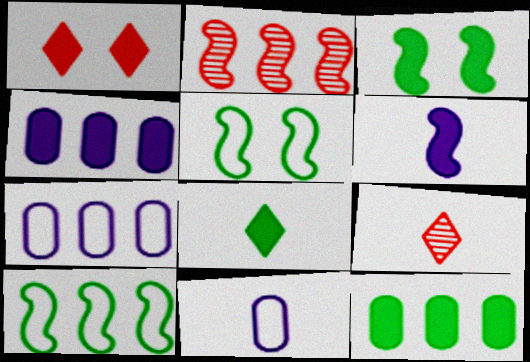[[1, 6, 12], 
[2, 5, 6], 
[3, 7, 9], 
[3, 8, 12], 
[4, 5, 9]]